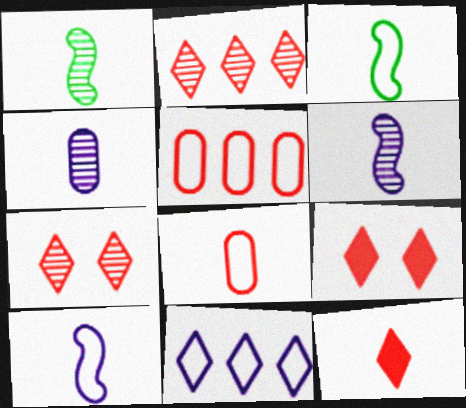[[3, 4, 12]]